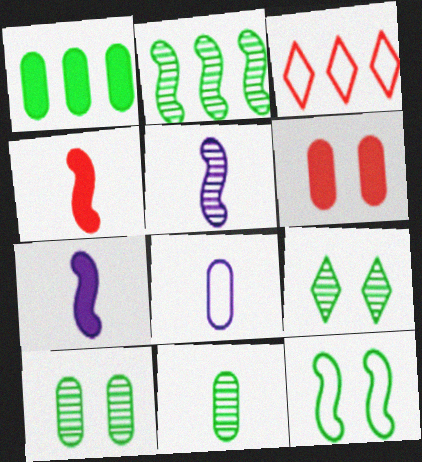[[2, 9, 11], 
[3, 7, 10], 
[3, 8, 12]]